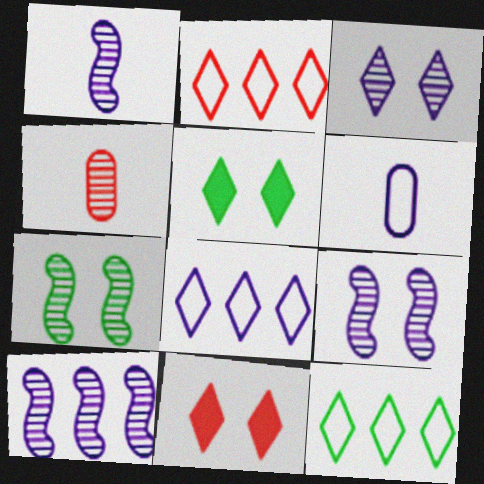[[1, 9, 10], 
[2, 8, 12]]